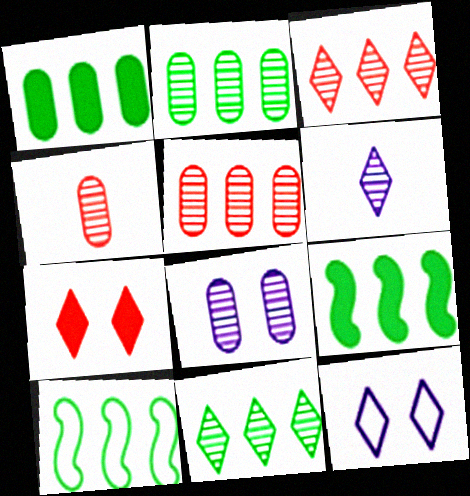[[1, 10, 11], 
[2, 4, 8], 
[4, 9, 12]]